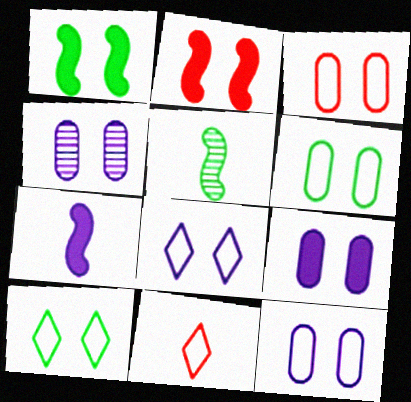[[2, 4, 10], 
[3, 6, 12], 
[4, 9, 12]]